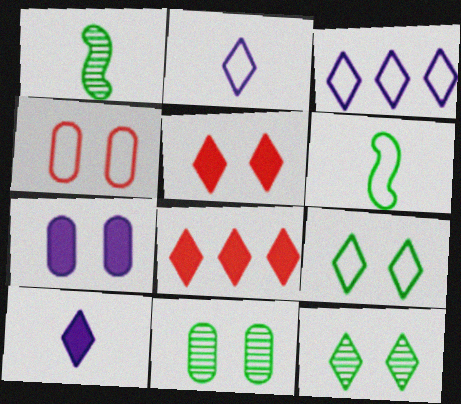[[2, 8, 12], 
[3, 4, 6], 
[4, 7, 11]]